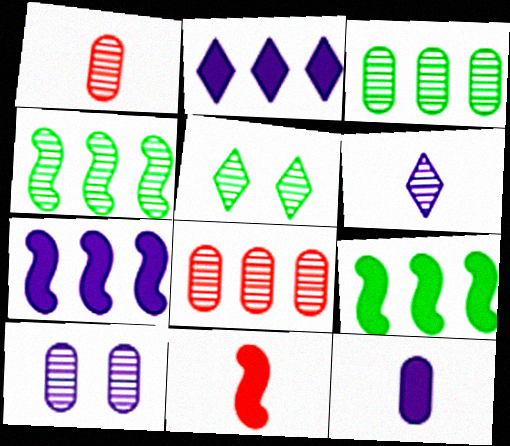[[1, 3, 10]]